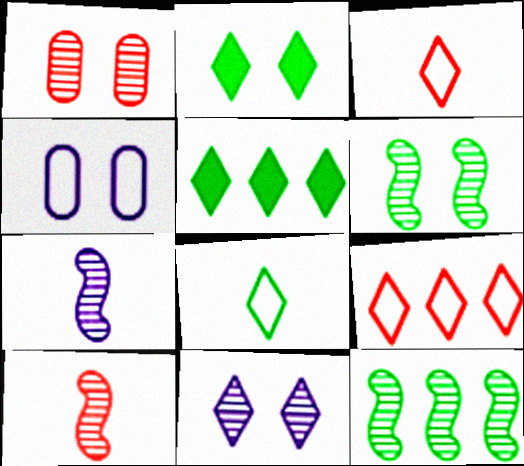[[1, 6, 11], 
[3, 5, 11], 
[4, 5, 10]]